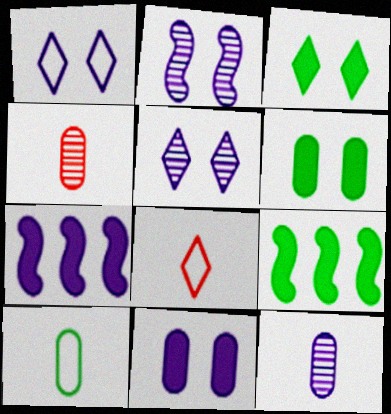[[1, 2, 11], 
[1, 4, 9], 
[1, 7, 12]]